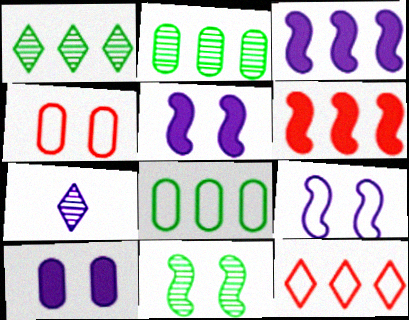[[2, 3, 12]]